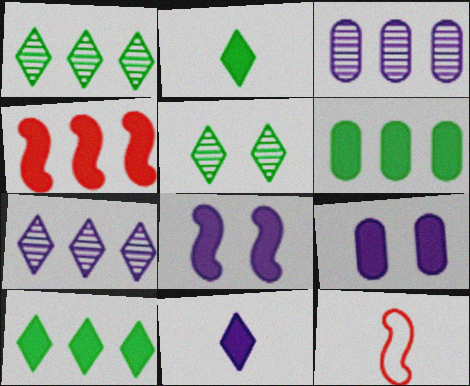[[1, 9, 12], 
[2, 4, 9]]